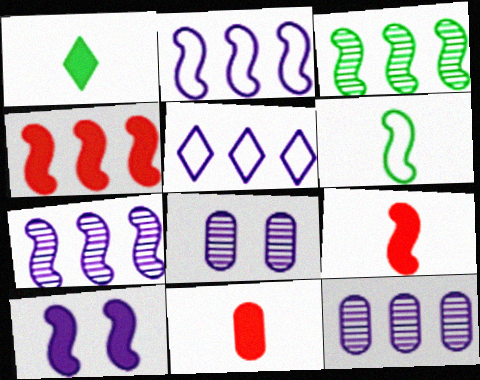[[2, 3, 4]]